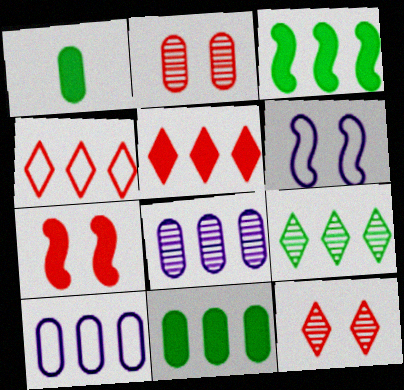[[1, 2, 10], 
[3, 4, 8]]